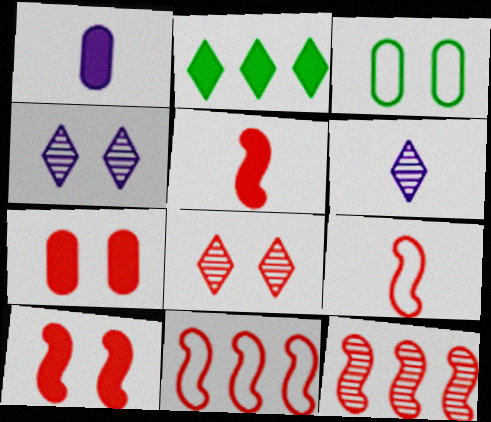[[1, 2, 10], 
[3, 4, 10], 
[9, 10, 12]]